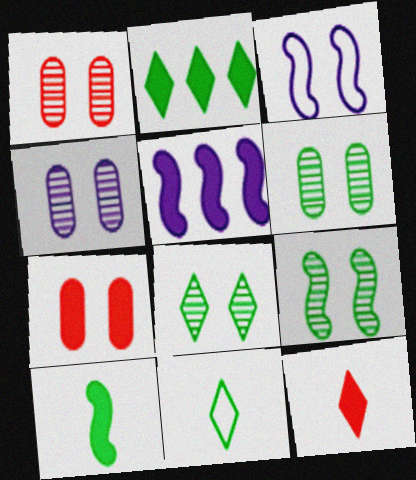[[1, 4, 6], 
[1, 5, 11], 
[2, 8, 11], 
[3, 7, 8], 
[6, 8, 9]]